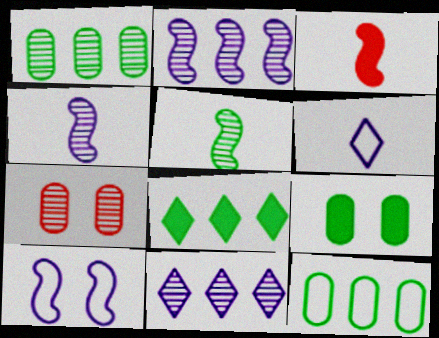[[5, 7, 11]]